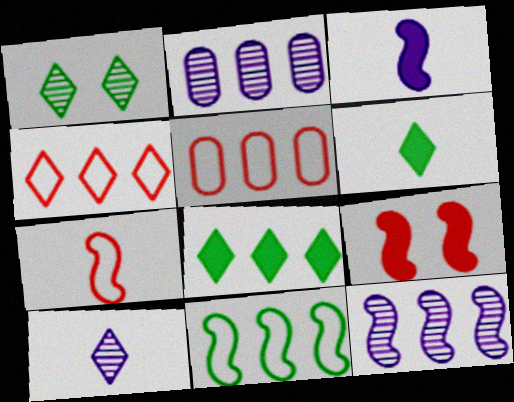[[1, 3, 5], 
[5, 8, 12]]